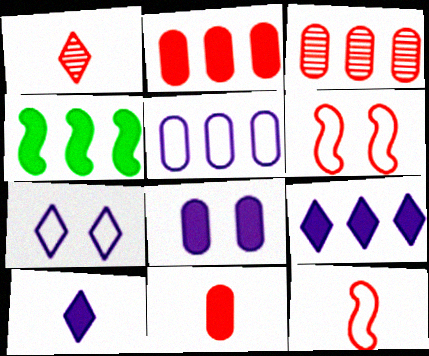[[1, 2, 6], 
[1, 11, 12], 
[2, 4, 9]]